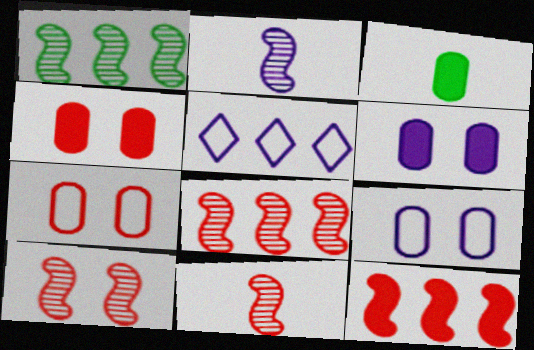[[1, 2, 10], 
[2, 5, 6], 
[3, 5, 10], 
[8, 10, 11]]